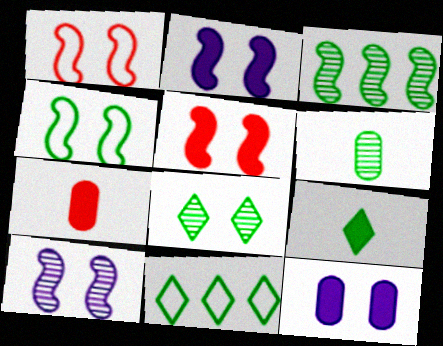[[1, 8, 12], 
[3, 6, 8], 
[4, 5, 10], 
[7, 10, 11], 
[8, 9, 11]]